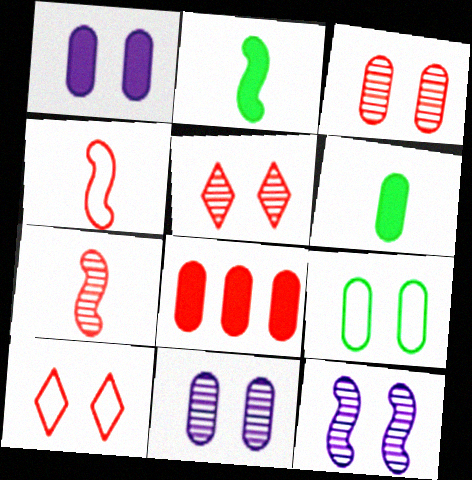[[1, 3, 9], 
[1, 6, 8], 
[4, 5, 8], 
[7, 8, 10]]